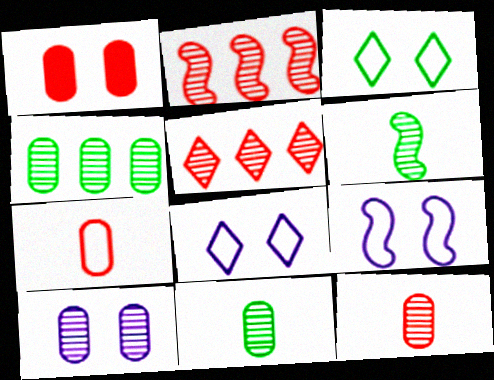[[4, 10, 12], 
[5, 6, 10]]